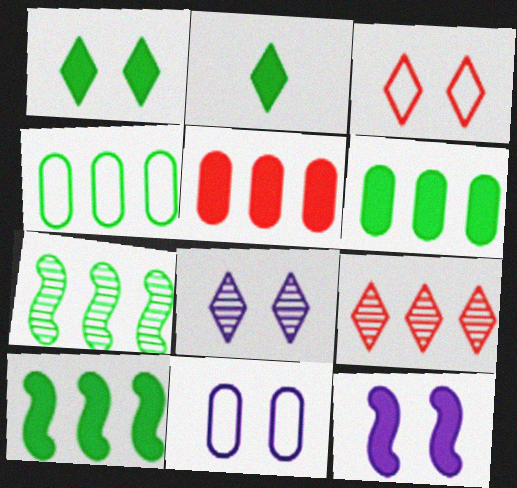[[1, 3, 8], 
[2, 5, 12], 
[8, 11, 12]]